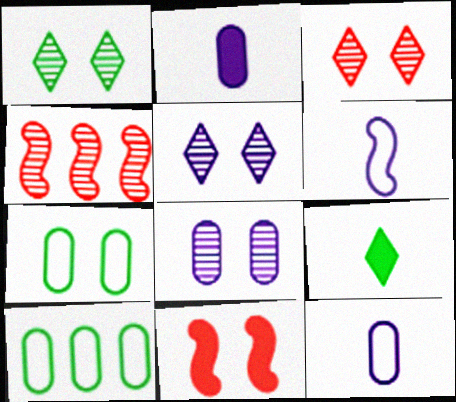[[1, 3, 5], 
[5, 7, 11]]